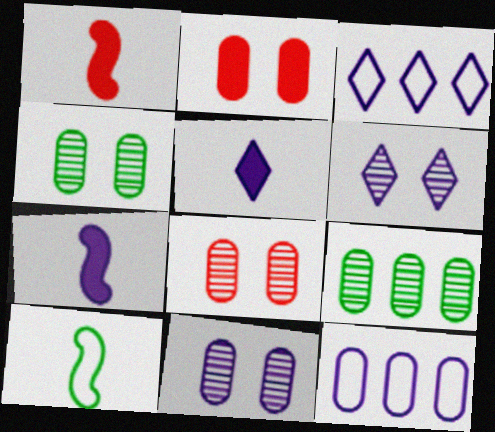[[1, 3, 4], 
[3, 5, 6], 
[3, 7, 11], 
[4, 8, 11], 
[6, 7, 12]]